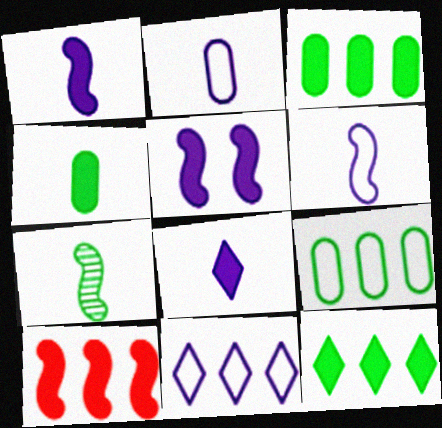[]